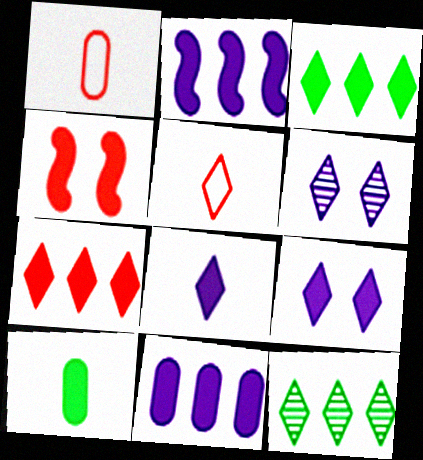[[3, 5, 6], 
[5, 9, 12]]